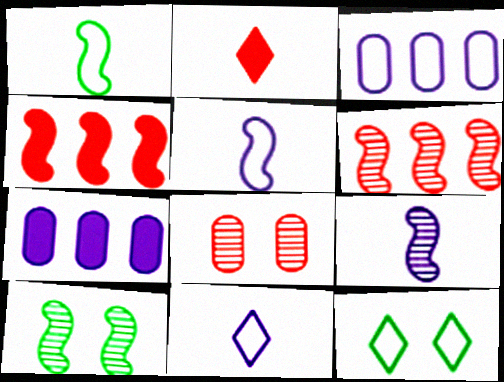[[2, 3, 10], 
[4, 5, 10], 
[6, 9, 10]]